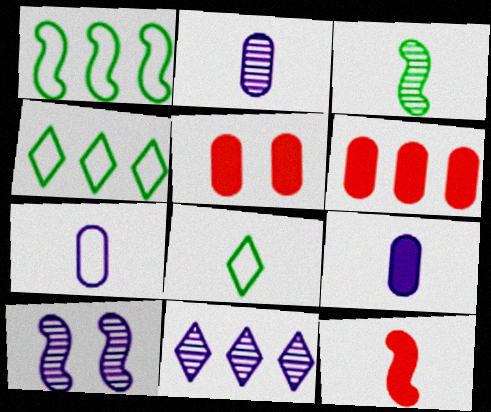[[1, 6, 11], 
[1, 10, 12], 
[2, 7, 9], 
[2, 8, 12], 
[2, 10, 11], 
[6, 8, 10]]